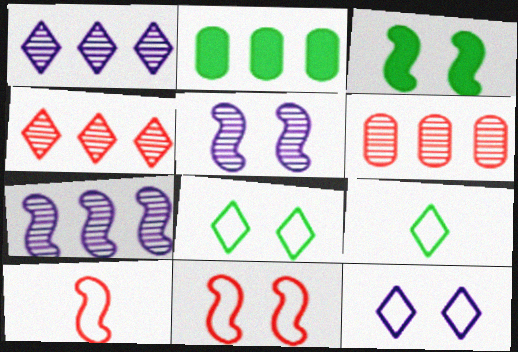[[3, 5, 11], 
[3, 7, 10]]